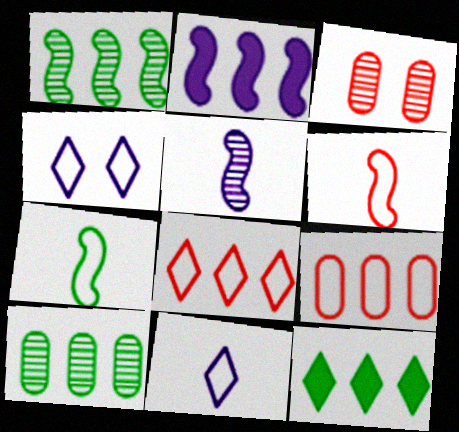[[2, 8, 10], 
[4, 7, 9]]